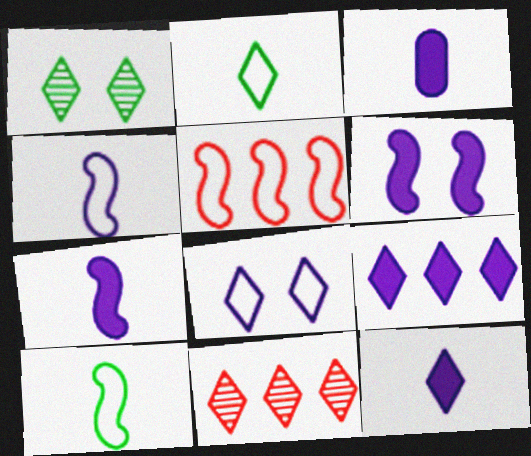[[1, 3, 5], 
[3, 6, 9], 
[3, 7, 12]]